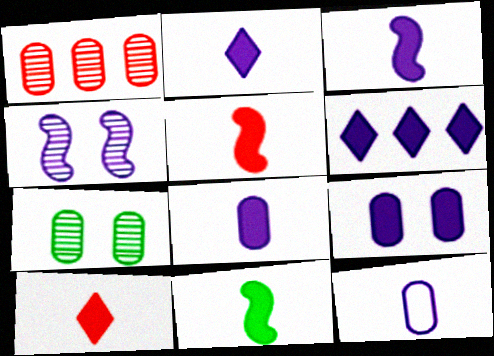[[2, 3, 8], 
[3, 5, 11], 
[3, 6, 9], 
[4, 6, 12], 
[8, 10, 11]]